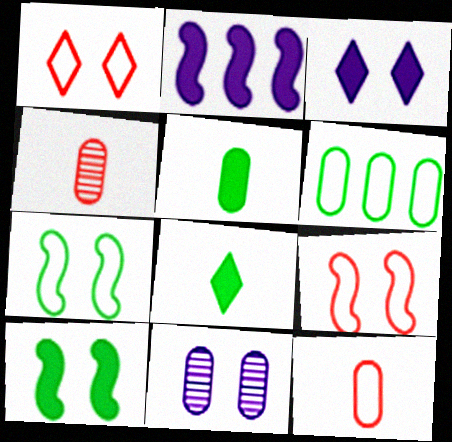[[1, 10, 11]]